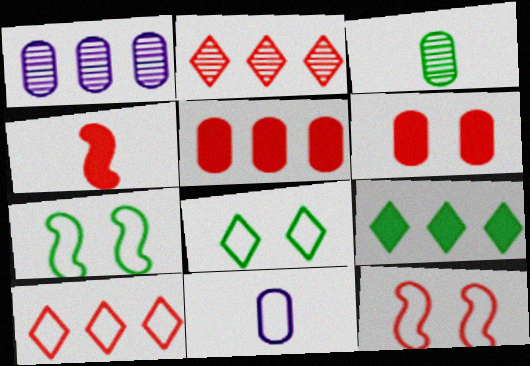[[1, 4, 8], 
[3, 7, 9], 
[7, 10, 11]]